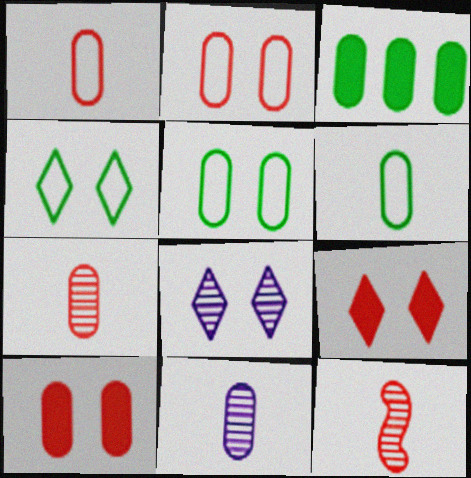[[2, 3, 11], 
[4, 8, 9]]